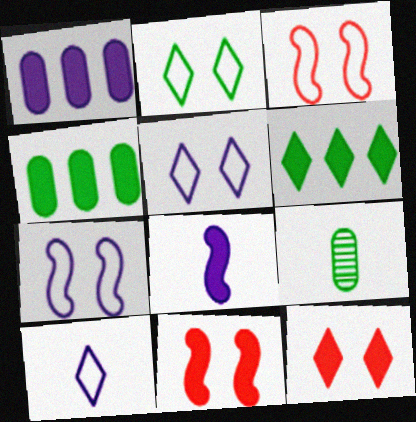[[4, 8, 12]]